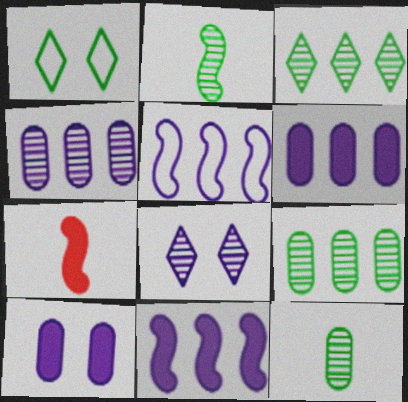[[1, 4, 7]]